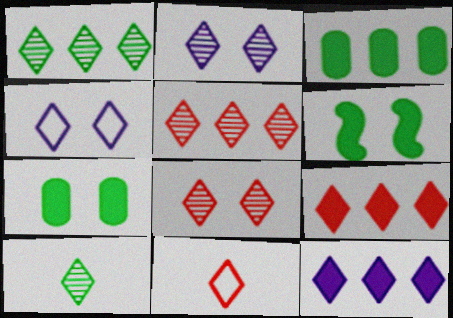[[2, 5, 10], 
[4, 9, 10], 
[8, 9, 11]]